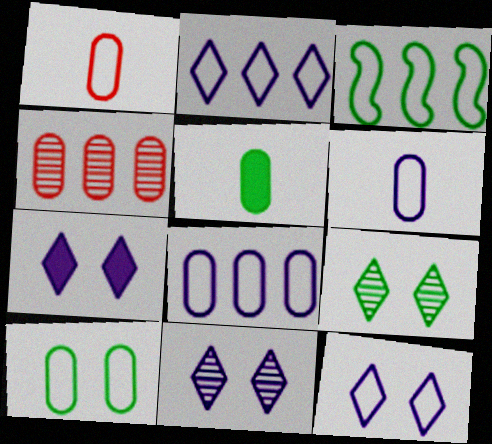[[1, 3, 12], 
[1, 8, 10], 
[3, 5, 9], 
[7, 11, 12]]